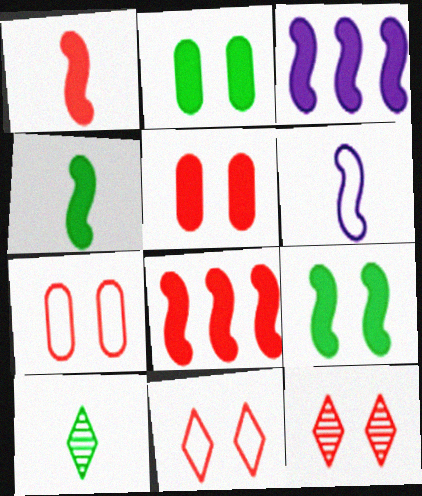[[1, 3, 9], 
[3, 7, 10]]